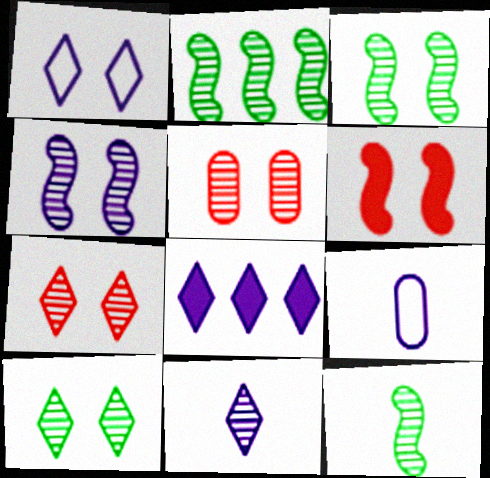[[1, 8, 11], 
[2, 3, 12], 
[2, 5, 11], 
[4, 5, 10], 
[4, 8, 9]]